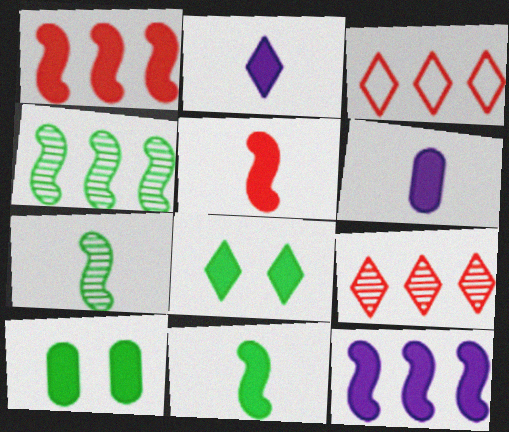[[1, 2, 10], 
[1, 6, 8]]